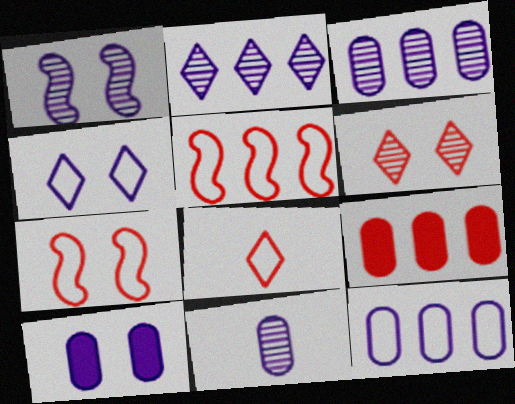[[1, 2, 11], 
[1, 4, 10], 
[10, 11, 12]]